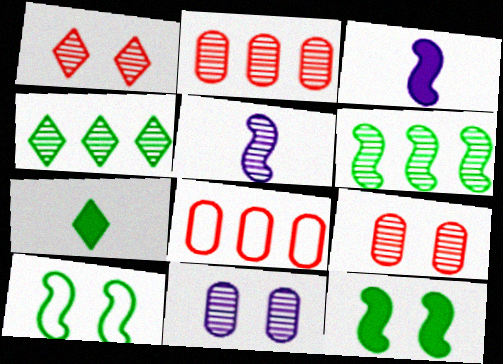[[4, 5, 9]]